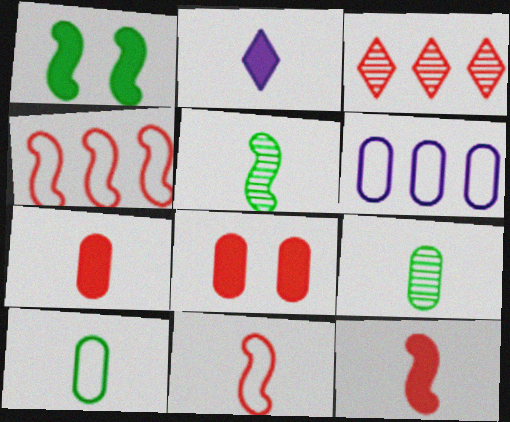[[2, 9, 11], 
[3, 8, 11], 
[6, 8, 9]]